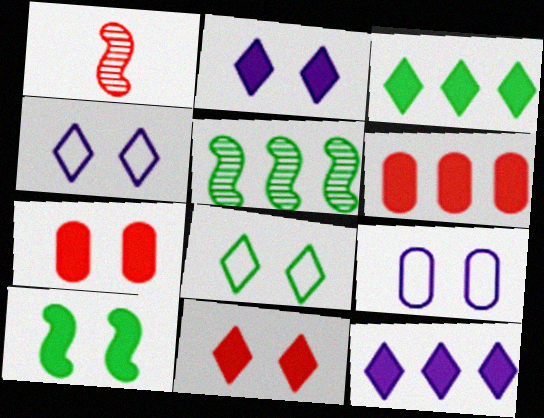[[1, 3, 9], 
[2, 7, 10]]